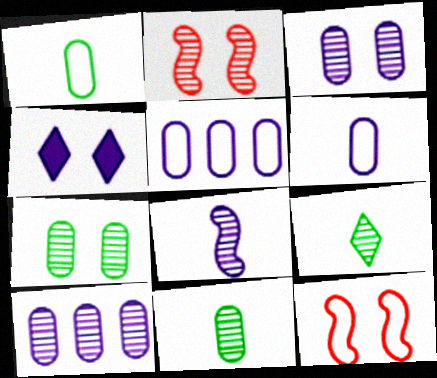[[2, 9, 10], 
[4, 5, 8], 
[4, 7, 12]]